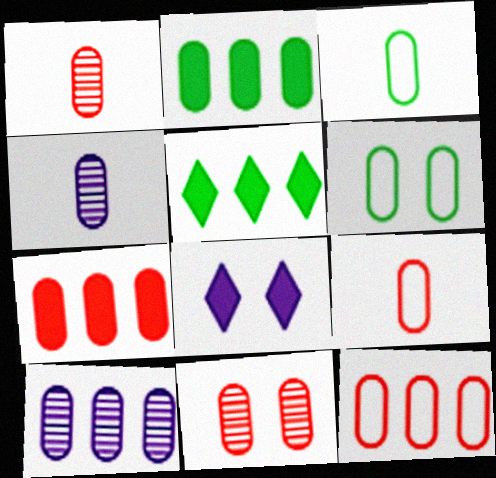[[2, 10, 12], 
[4, 6, 7], 
[7, 9, 11]]